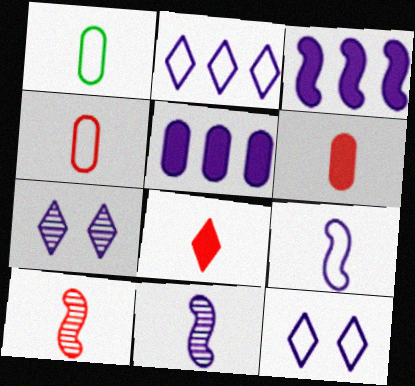[[1, 8, 11], 
[4, 8, 10], 
[5, 7, 9], 
[5, 11, 12]]